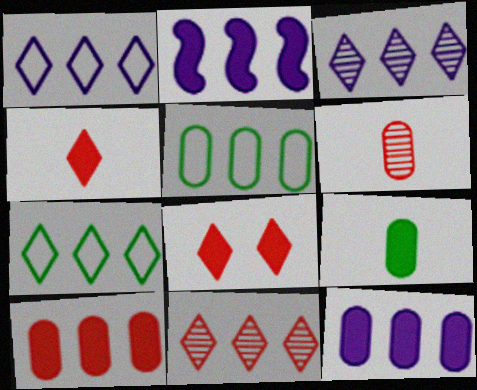[[2, 5, 11], 
[2, 8, 9]]